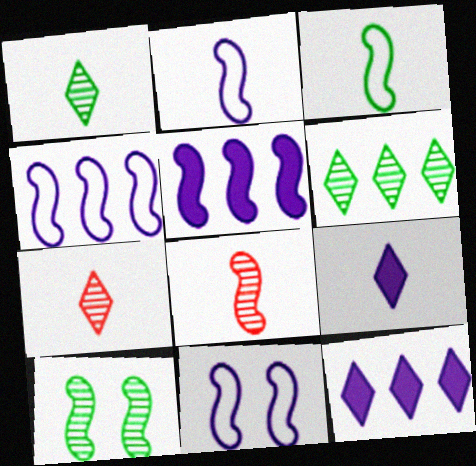[[2, 4, 11]]